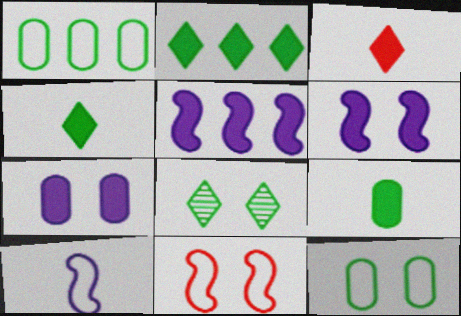[[7, 8, 11]]